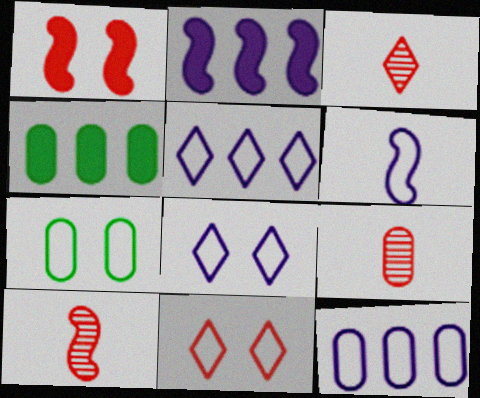[[2, 3, 7], 
[3, 9, 10], 
[4, 8, 10], 
[6, 8, 12]]